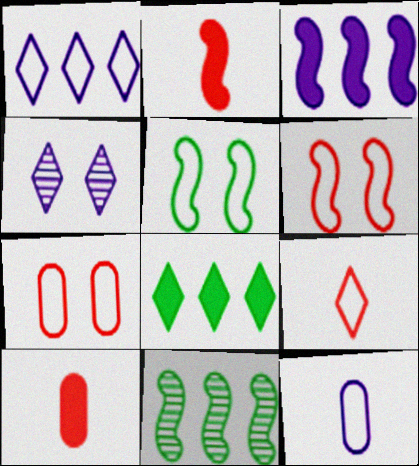[[3, 4, 12], 
[4, 8, 9]]